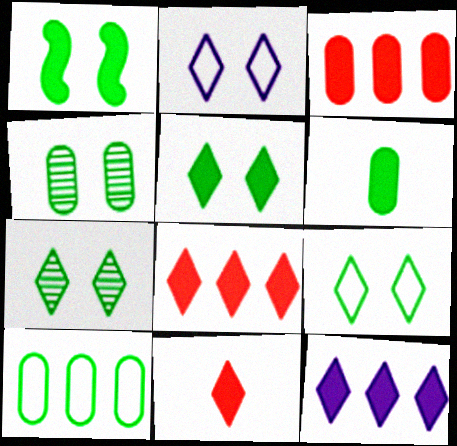[[1, 4, 9], 
[4, 6, 10], 
[5, 7, 9], 
[5, 11, 12]]